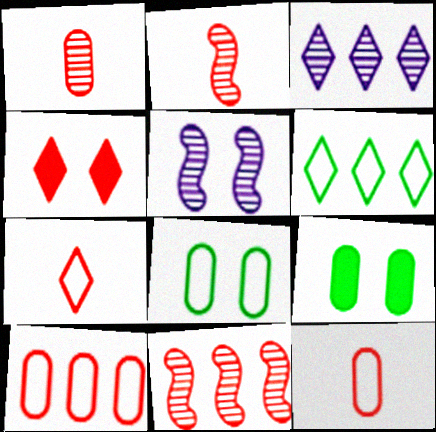[[2, 4, 10], 
[4, 5, 8], 
[4, 11, 12]]